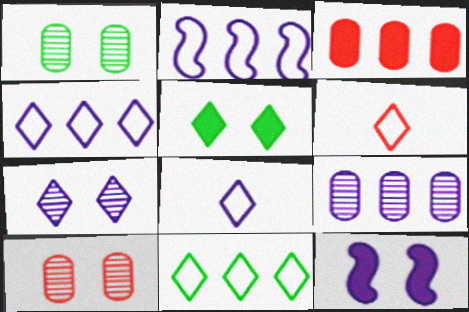[[8, 9, 12]]